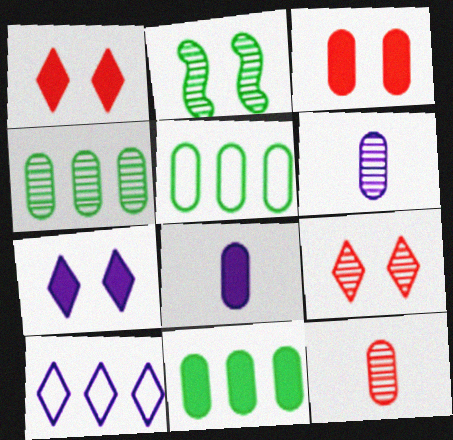[[3, 5, 6], 
[3, 8, 11], 
[4, 5, 11]]